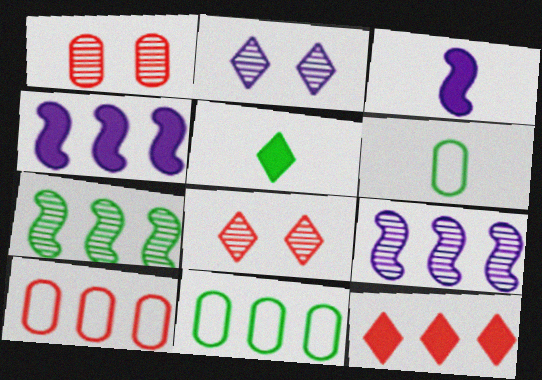[[3, 8, 11], 
[4, 6, 8], 
[9, 11, 12]]